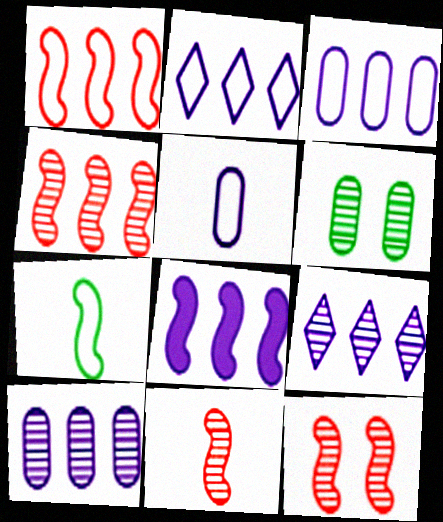[[2, 8, 10], 
[3, 8, 9], 
[4, 11, 12], 
[6, 9, 11], 
[7, 8, 12]]